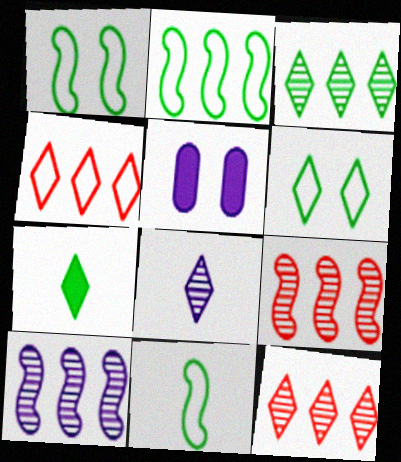[[1, 2, 11], 
[3, 6, 7], 
[5, 11, 12]]